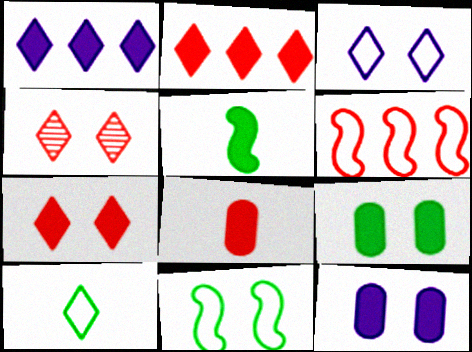[[1, 4, 10], 
[2, 5, 12], 
[4, 6, 8], 
[4, 11, 12]]